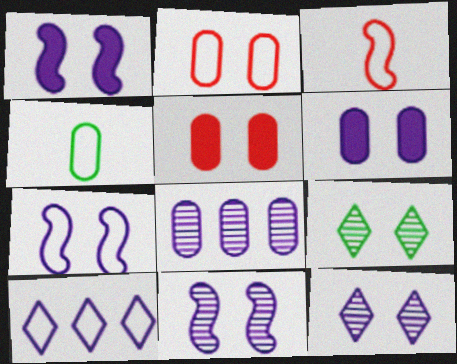[[1, 2, 9], 
[1, 7, 11], 
[4, 5, 8], 
[5, 7, 9], 
[6, 7, 12]]